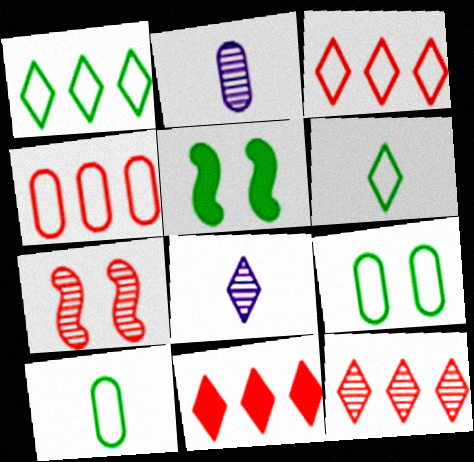[[2, 3, 5], 
[3, 11, 12], 
[4, 5, 8]]